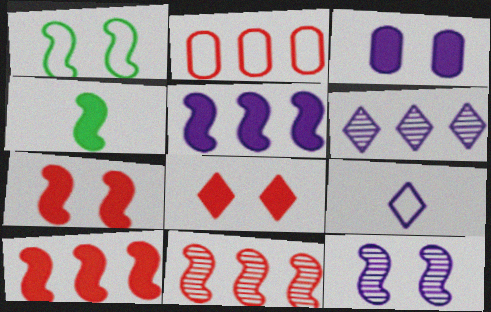[[1, 2, 9], 
[1, 7, 12], 
[4, 5, 7]]